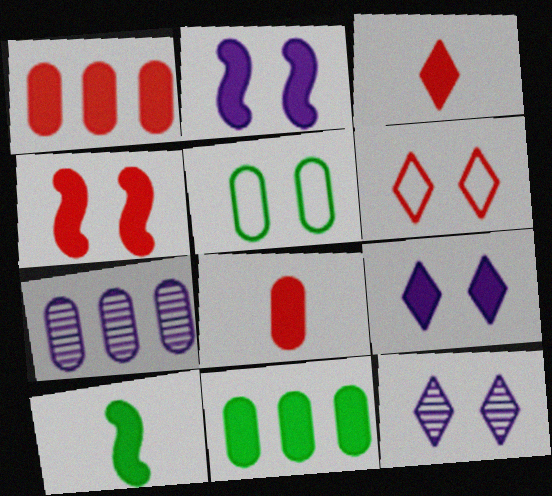[[1, 3, 4], 
[1, 9, 10], 
[2, 3, 11], 
[4, 5, 12], 
[5, 7, 8], 
[6, 7, 10]]